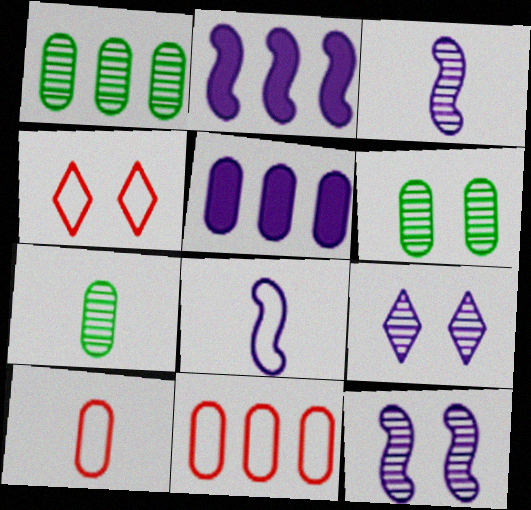[[1, 5, 11], 
[1, 6, 7], 
[2, 4, 7], 
[2, 8, 12], 
[5, 6, 10], 
[5, 8, 9]]